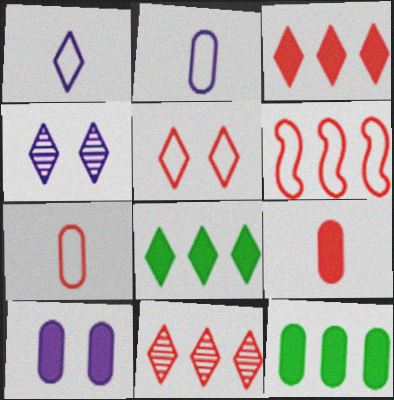[[5, 6, 7], 
[9, 10, 12]]